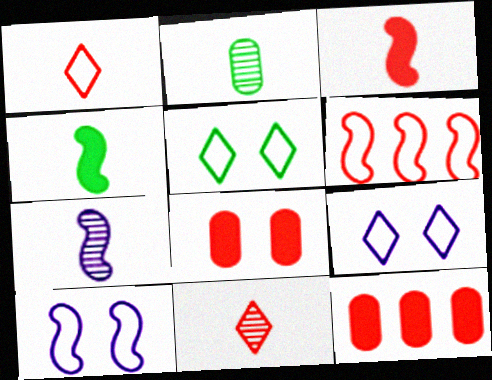[[2, 7, 11], 
[5, 7, 12], 
[6, 8, 11]]